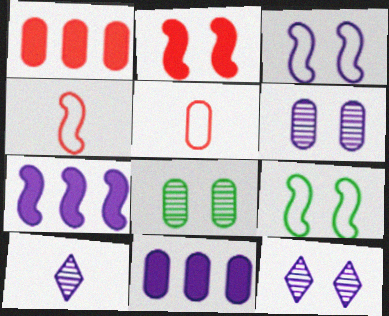[[1, 9, 10], 
[3, 10, 11], 
[5, 8, 11]]